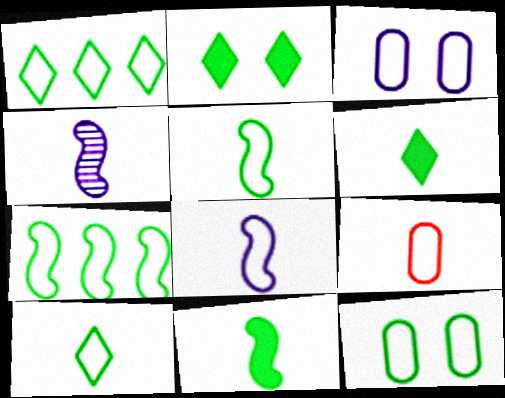[[1, 5, 12], 
[4, 6, 9], 
[7, 10, 12], 
[8, 9, 10]]